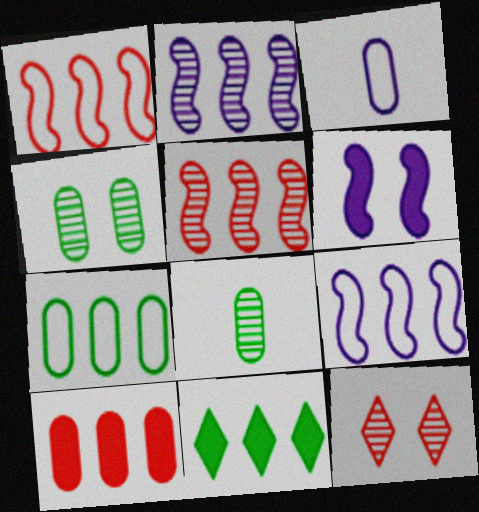[[2, 8, 12], 
[3, 4, 10]]